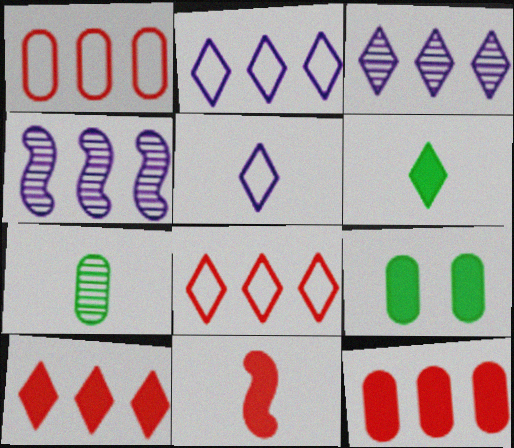[[5, 7, 11]]